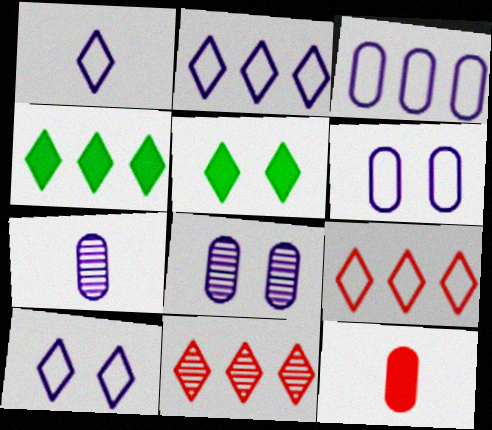[[1, 2, 10], 
[1, 5, 11], 
[2, 4, 11]]